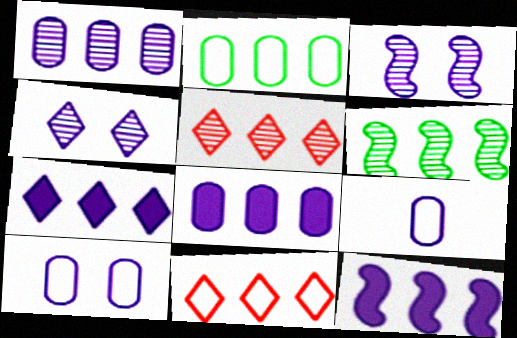[[1, 5, 6], 
[2, 5, 12], 
[3, 7, 9], 
[4, 9, 12], 
[6, 8, 11], 
[7, 8, 12]]